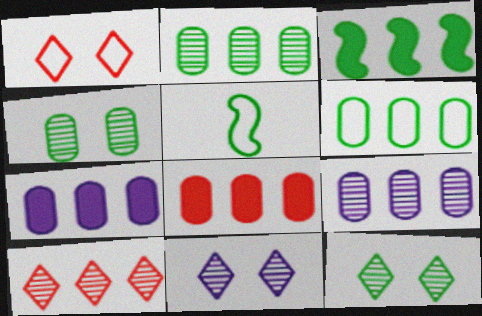[[5, 8, 11], 
[6, 8, 9]]